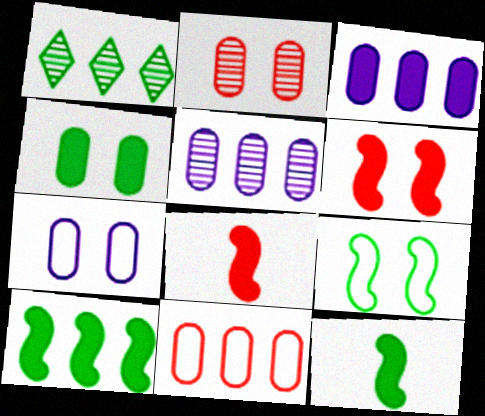[[1, 7, 8], 
[2, 4, 7]]